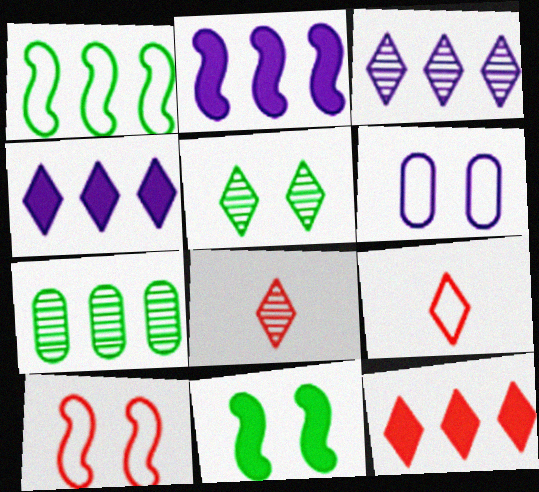[[1, 6, 9], 
[3, 5, 8], 
[4, 5, 9]]